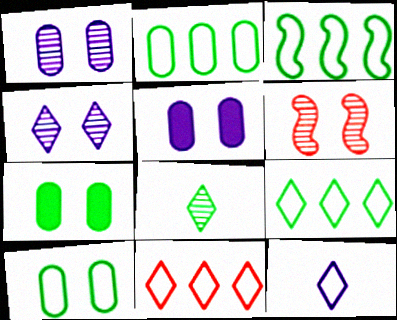[[2, 3, 9], 
[3, 7, 8]]